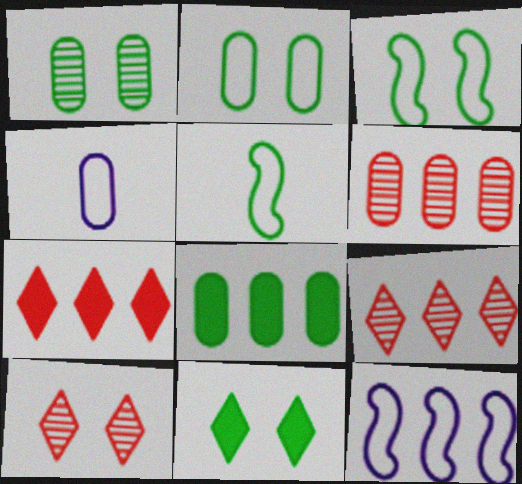[[1, 3, 11], 
[8, 9, 12]]